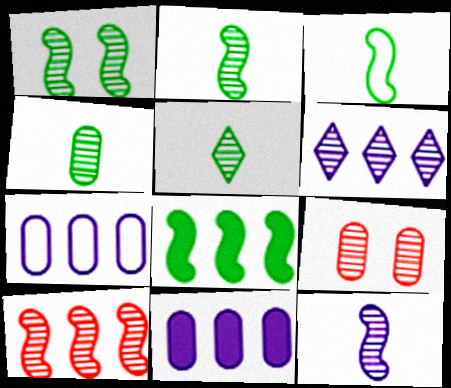[[1, 3, 8], 
[1, 10, 12], 
[2, 4, 5], 
[2, 6, 9]]